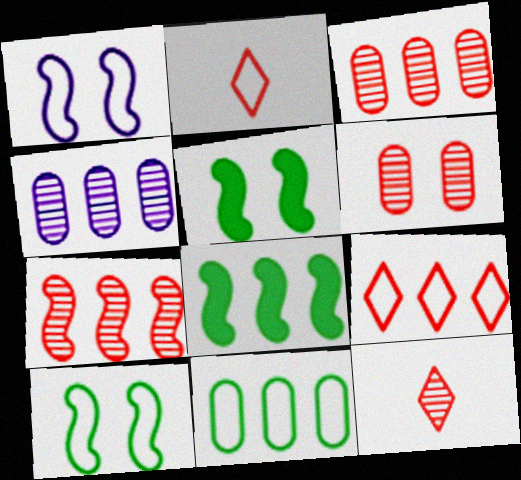[[1, 2, 11], 
[2, 4, 5], 
[4, 8, 9], 
[6, 7, 12]]